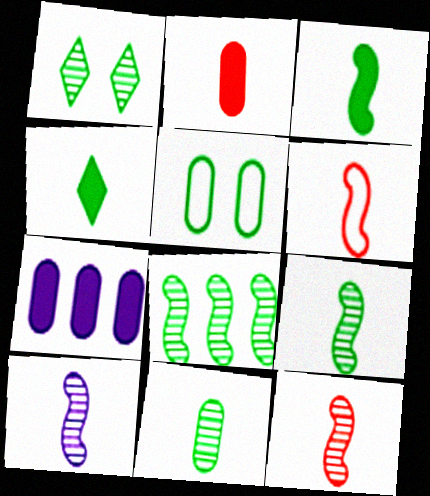[[1, 6, 7], 
[1, 8, 11], 
[3, 6, 10], 
[4, 5, 8], 
[9, 10, 12]]